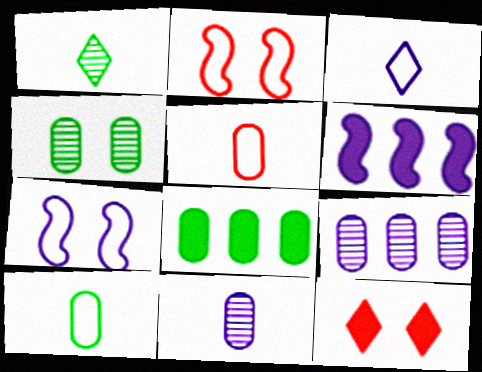[[4, 7, 12], 
[4, 8, 10]]